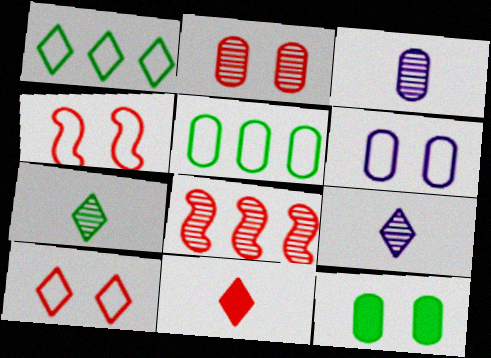[[2, 6, 12]]